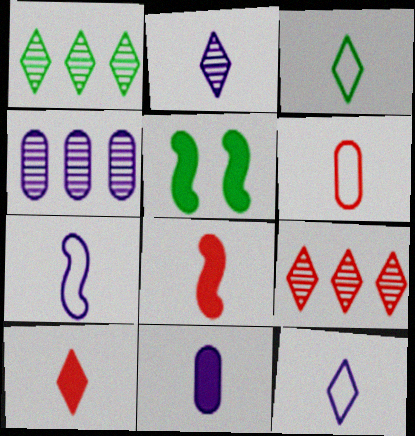[[2, 3, 10], 
[2, 7, 11], 
[3, 6, 7]]